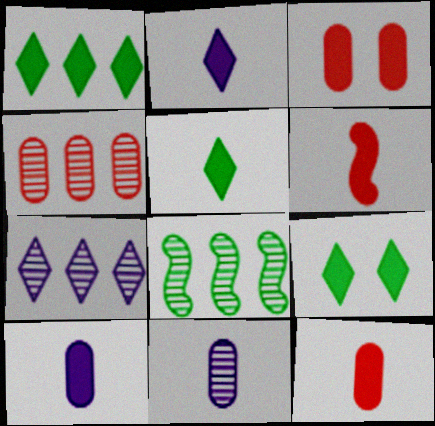[[1, 5, 9], 
[4, 7, 8], 
[5, 6, 10]]